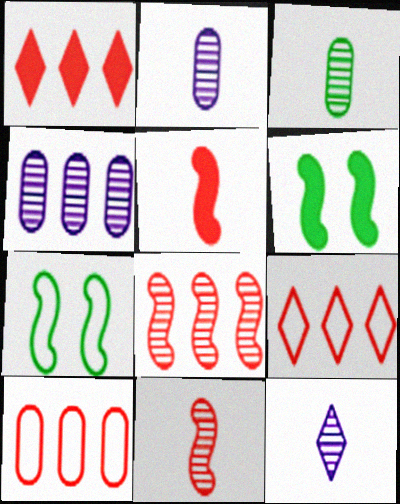[[1, 2, 7], 
[1, 8, 10], 
[2, 6, 9], 
[3, 11, 12], 
[6, 10, 12]]